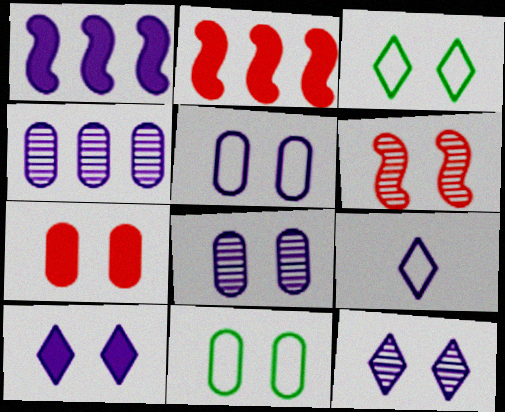[[1, 8, 9], 
[6, 10, 11], 
[7, 8, 11]]